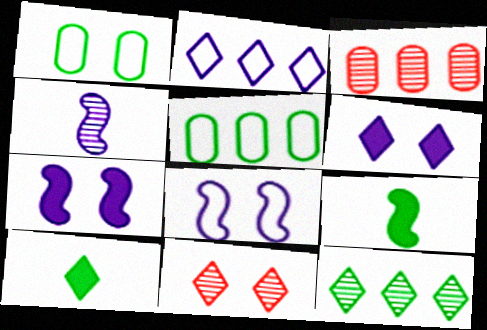[[1, 7, 11], 
[1, 9, 12], 
[2, 10, 11], 
[3, 8, 10]]